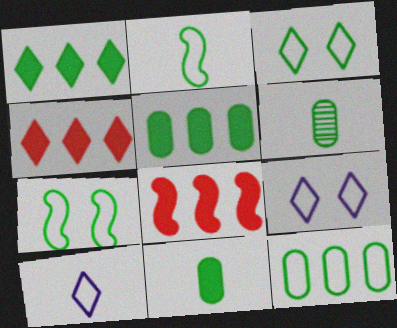[[1, 6, 7], 
[2, 3, 12], 
[6, 8, 9]]